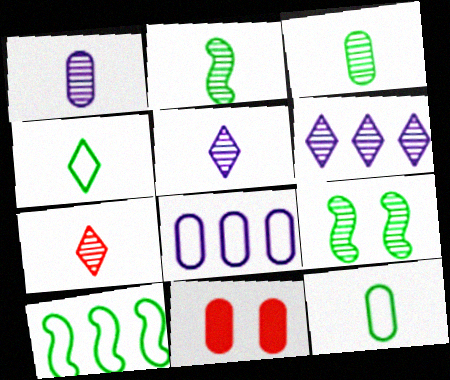[[1, 2, 7], 
[3, 8, 11], 
[5, 10, 11]]